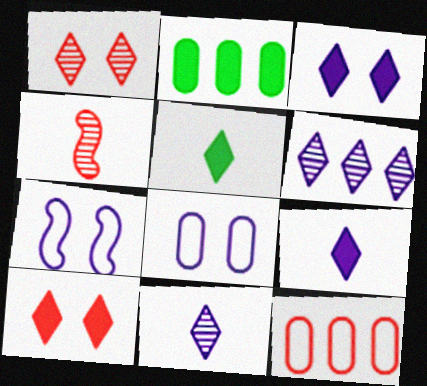[[4, 10, 12]]